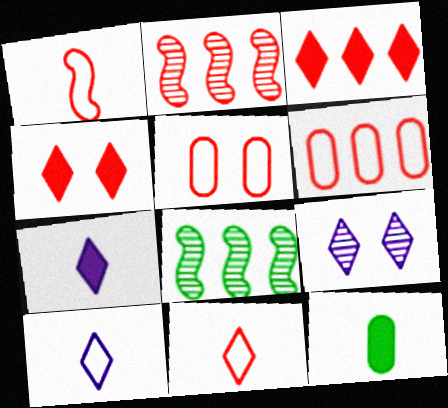[[2, 3, 6], 
[5, 7, 8]]